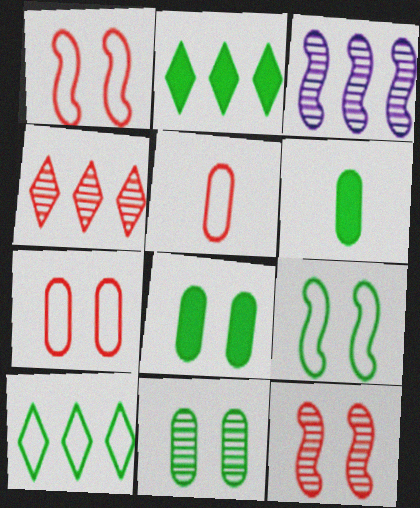[]